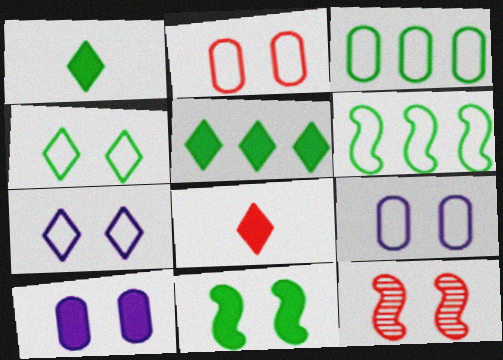[[4, 10, 12]]